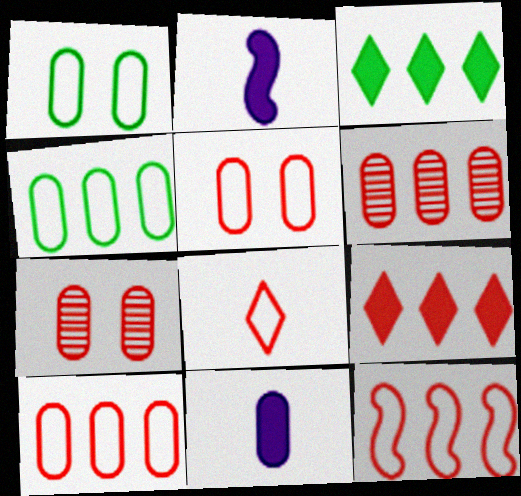[[1, 6, 11], 
[4, 7, 11], 
[5, 8, 12], 
[6, 9, 12]]